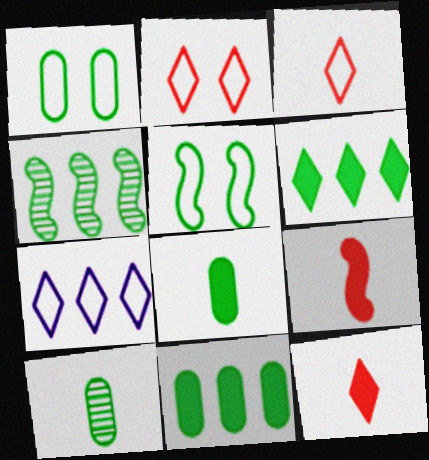[[1, 10, 11], 
[5, 6, 10]]